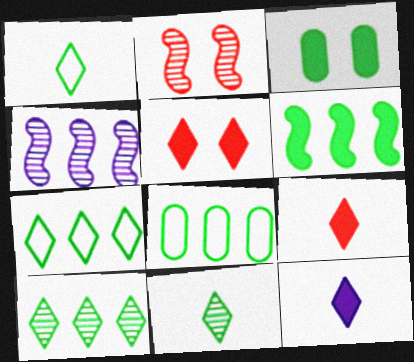[[2, 8, 12], 
[6, 8, 10]]